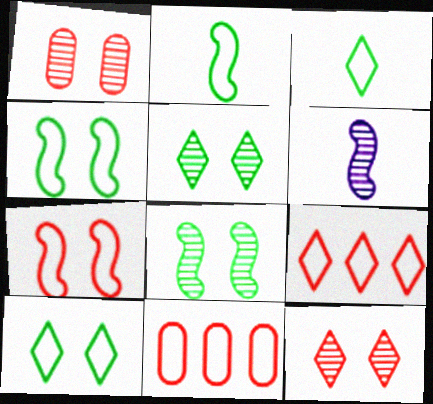[]